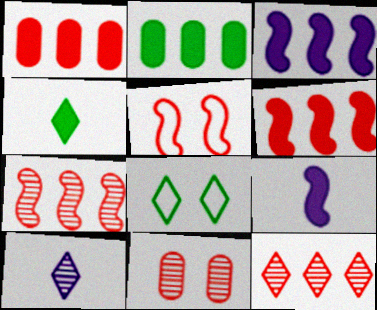[[2, 5, 10]]